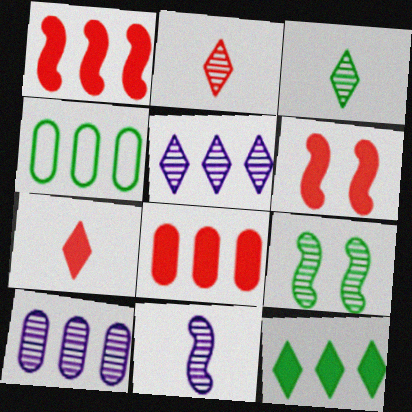[[1, 4, 5], 
[2, 9, 10], 
[4, 8, 10], 
[6, 7, 8]]